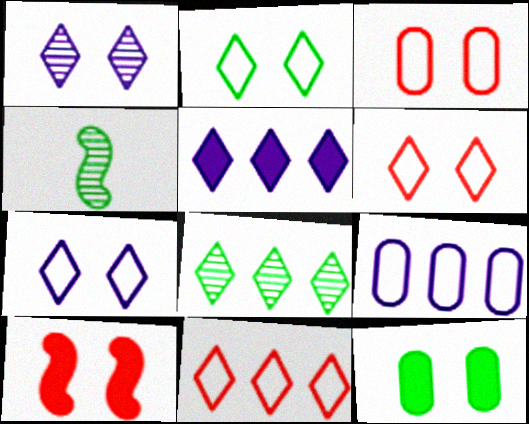[[2, 6, 7], 
[3, 4, 5], 
[5, 8, 11]]